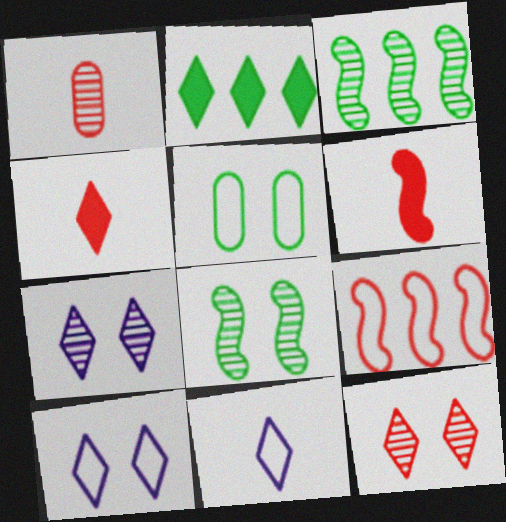[[1, 3, 7], 
[2, 11, 12], 
[5, 9, 11]]